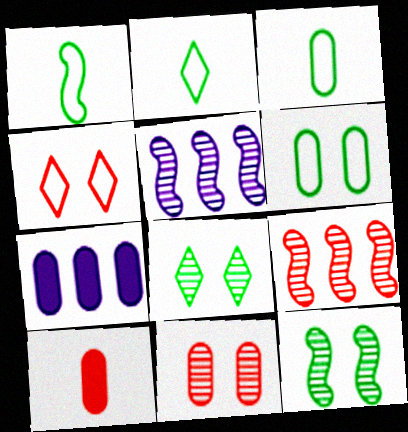[[1, 2, 3], 
[3, 7, 11], 
[4, 9, 10]]